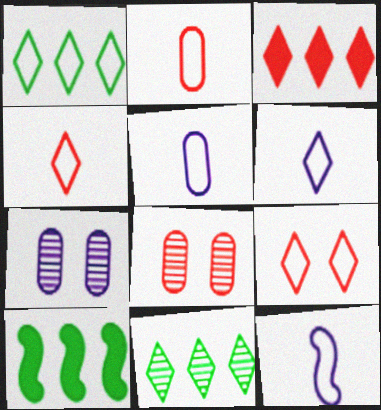[[1, 6, 9], 
[4, 7, 10], 
[5, 6, 12], 
[6, 8, 10]]